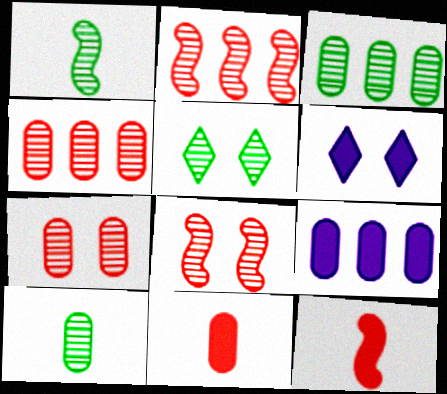[[1, 3, 5]]